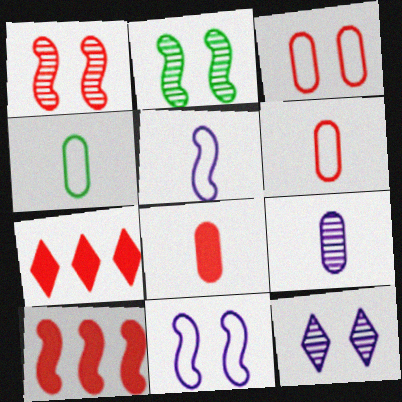[[1, 6, 7], 
[2, 5, 10], 
[4, 8, 9], 
[4, 10, 12]]